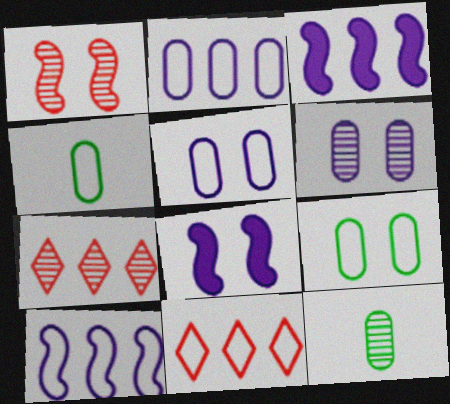[[4, 7, 8], 
[8, 11, 12]]